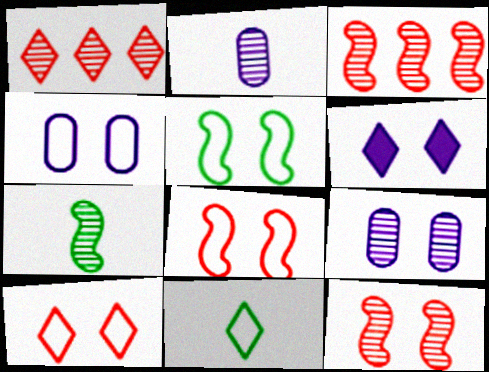[[1, 6, 11], 
[1, 7, 9], 
[4, 5, 10]]